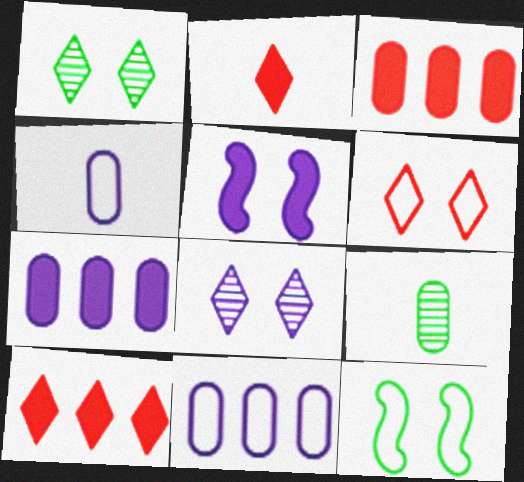[]